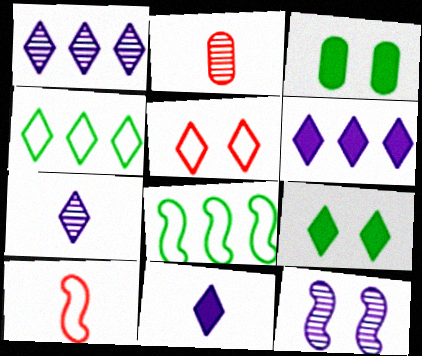[[1, 3, 10], 
[3, 5, 12]]